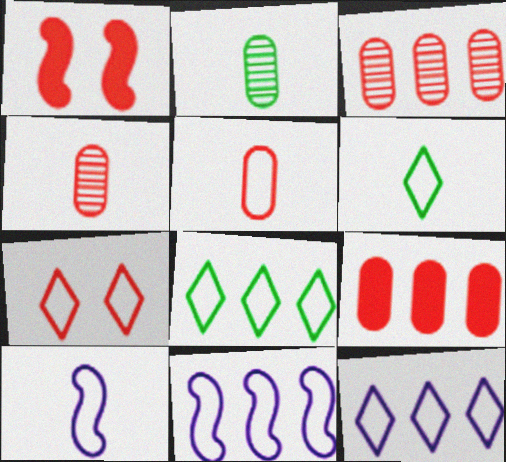[[1, 2, 12], 
[5, 6, 10], 
[6, 7, 12]]